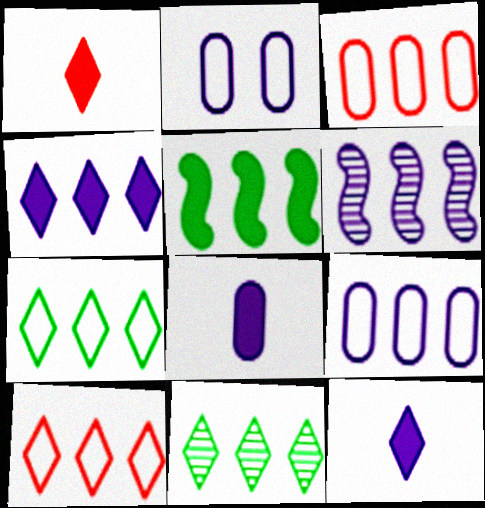[[2, 6, 12], 
[4, 6, 9], 
[4, 10, 11]]